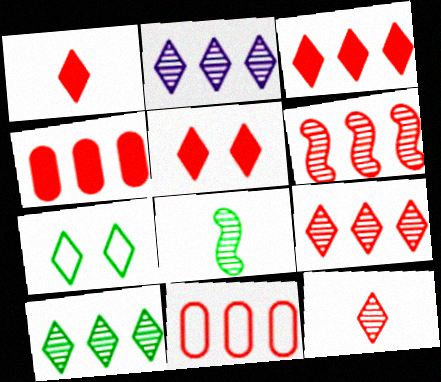[[1, 2, 7], 
[1, 3, 5], 
[2, 9, 10], 
[3, 6, 11]]